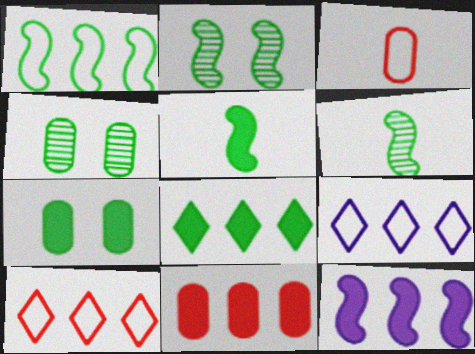[[1, 2, 5], 
[5, 7, 8], 
[8, 11, 12]]